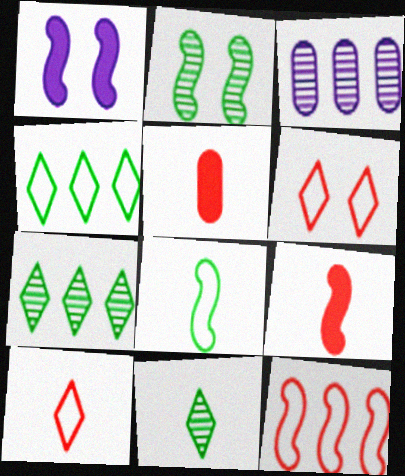[]